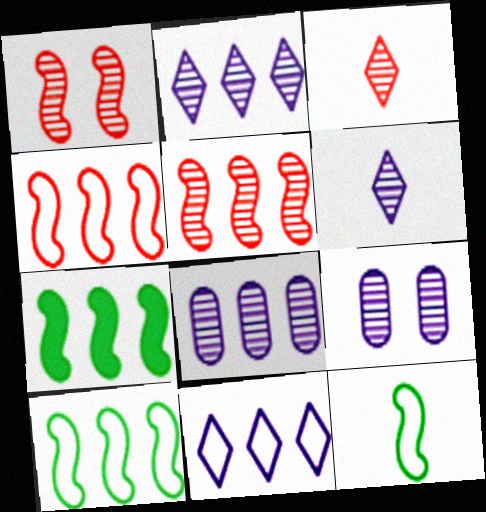[]